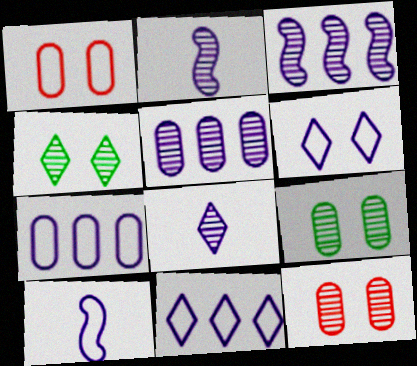[[6, 7, 10]]